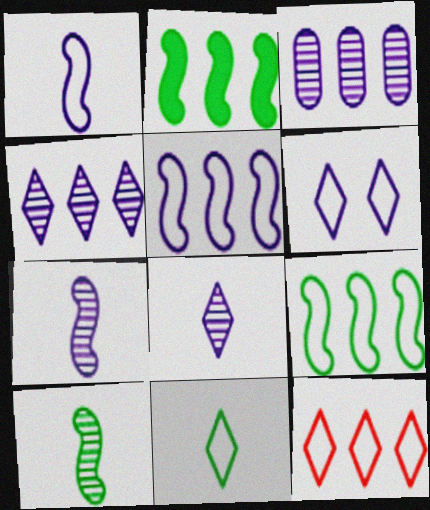[[2, 3, 12], 
[6, 11, 12]]